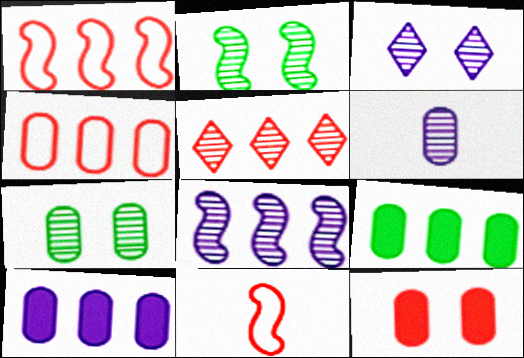[[2, 5, 6], 
[3, 6, 8], 
[3, 9, 11], 
[5, 11, 12]]